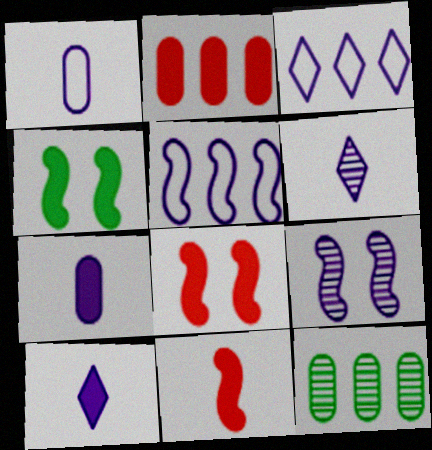[[2, 4, 10], 
[3, 7, 9]]